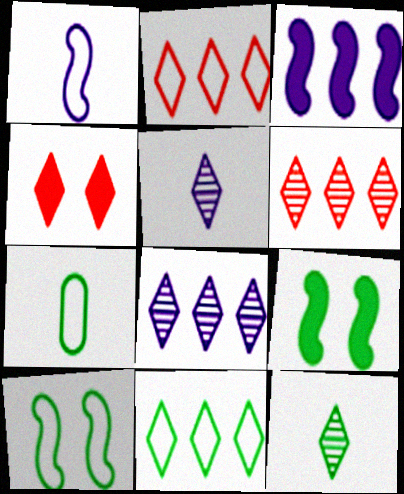[[4, 5, 11], 
[7, 10, 11]]